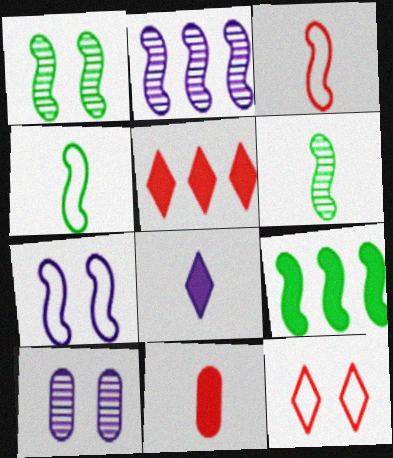[[1, 4, 9], 
[4, 5, 10]]